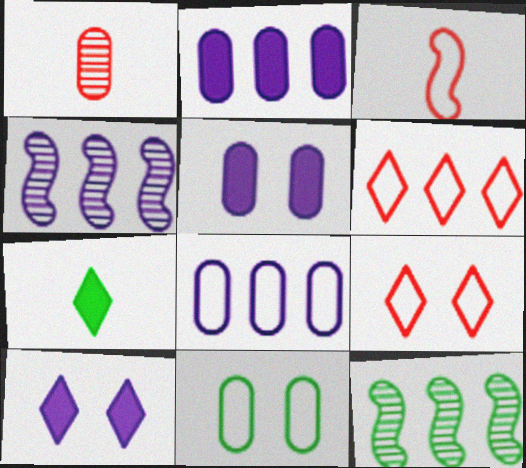[[1, 2, 11], 
[2, 6, 12], 
[7, 11, 12]]